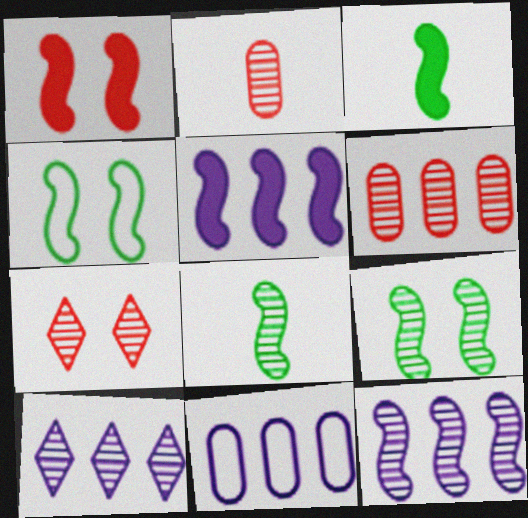[[1, 3, 5], 
[2, 9, 10], 
[3, 7, 11], 
[5, 10, 11]]